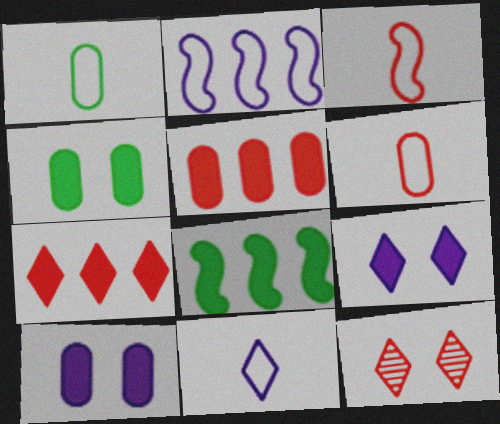[[1, 3, 11], 
[3, 5, 12]]